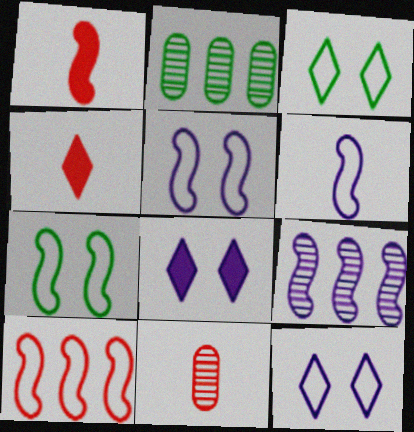[[1, 2, 12], 
[1, 7, 9], 
[2, 4, 5], 
[6, 7, 10]]